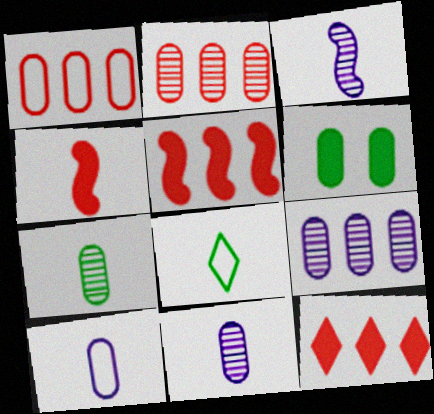[[1, 6, 11], 
[2, 6, 10], 
[4, 8, 11]]